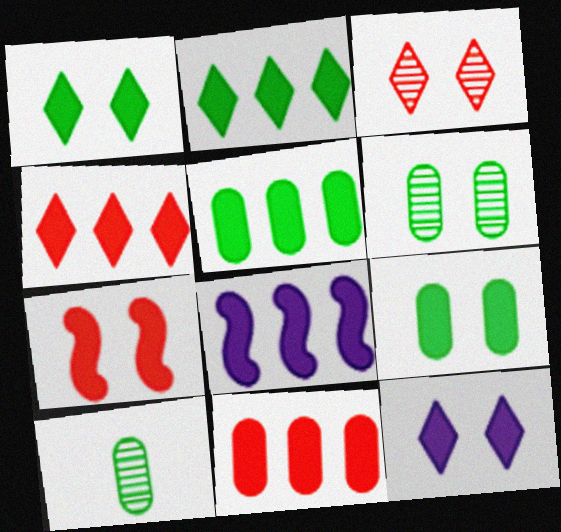[[2, 8, 11], 
[4, 5, 8], 
[7, 9, 12]]